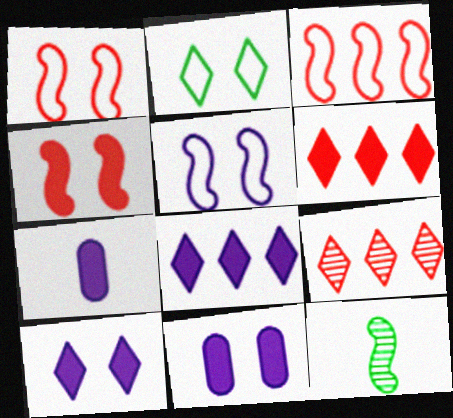[]